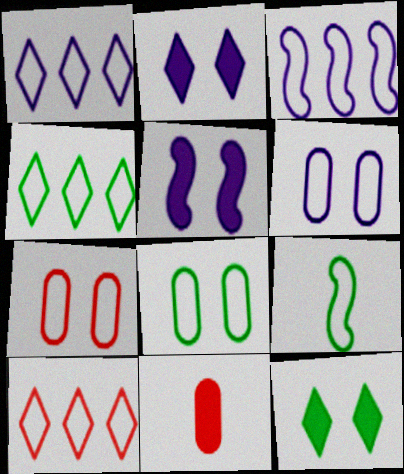[[1, 4, 10], 
[1, 7, 9], 
[4, 8, 9], 
[6, 7, 8], 
[6, 9, 10]]